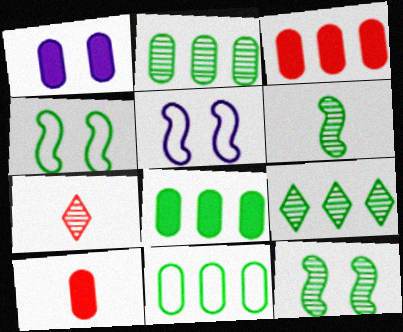[[1, 8, 10], 
[2, 8, 11], 
[5, 7, 8], 
[5, 9, 10]]